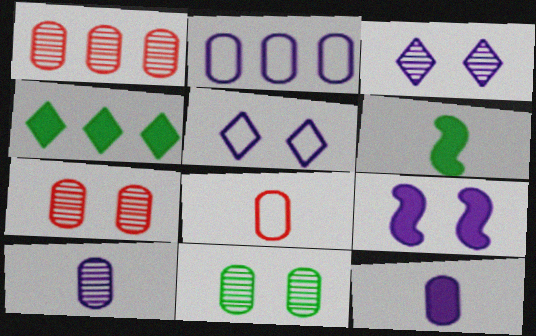[[1, 5, 6], 
[1, 10, 11]]